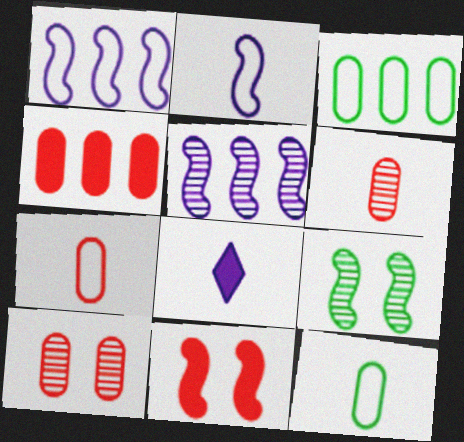[[4, 7, 10]]